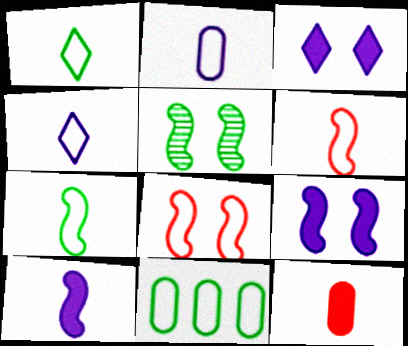[[1, 2, 6], 
[4, 8, 11], 
[5, 8, 9]]